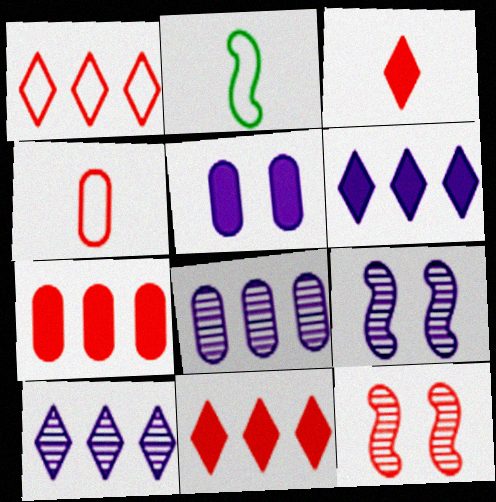[[4, 11, 12]]